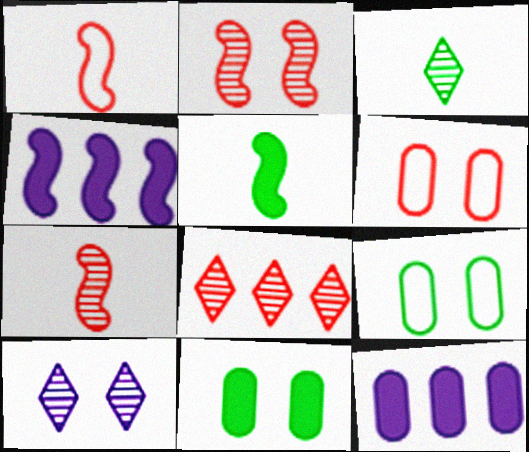[[3, 4, 6], 
[3, 8, 10]]